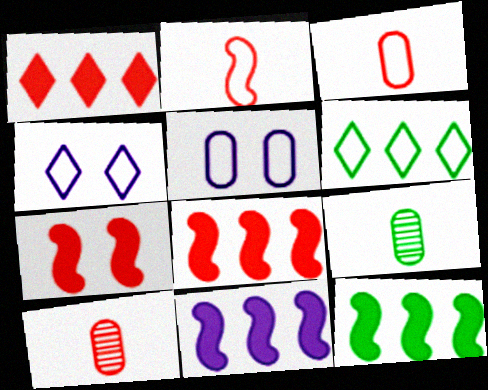[[2, 5, 6], 
[4, 8, 9], 
[4, 10, 12], 
[8, 11, 12]]